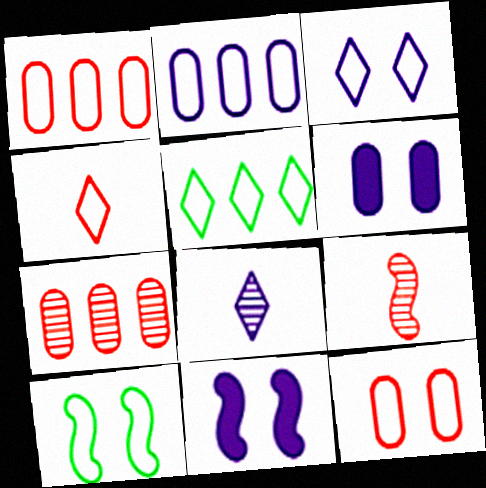[[2, 4, 10], 
[2, 8, 11], 
[3, 4, 5], 
[3, 10, 12], 
[5, 6, 9]]